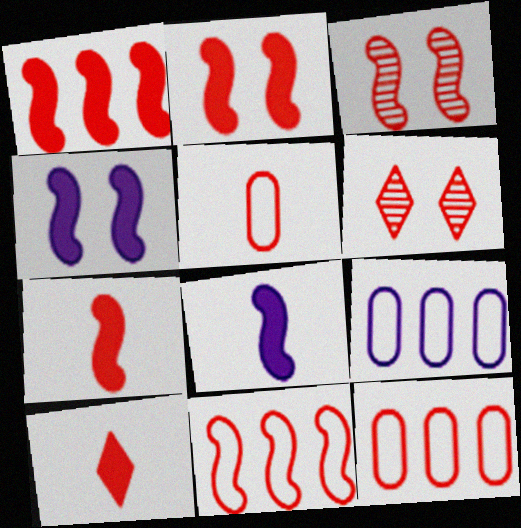[[1, 2, 7], 
[1, 5, 6], 
[3, 7, 11], 
[3, 10, 12], 
[6, 7, 12]]